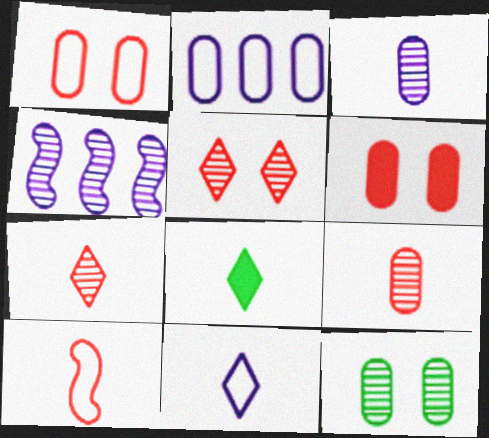[[1, 4, 8], 
[3, 8, 10], 
[4, 7, 12], 
[7, 8, 11]]